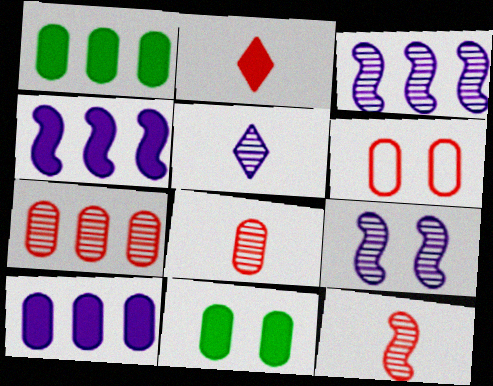[[2, 4, 11]]